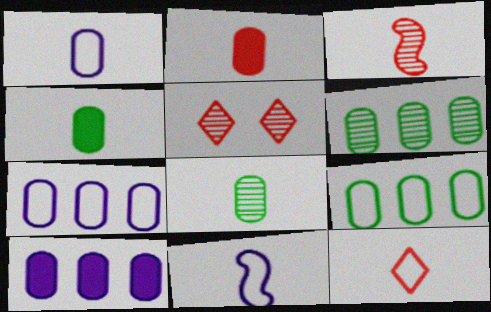[[1, 2, 8], 
[2, 3, 12]]